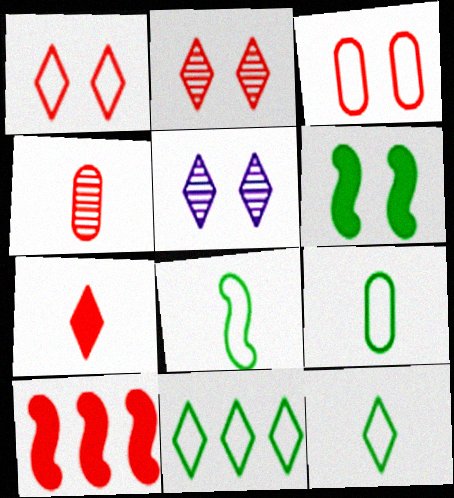[[1, 4, 10], 
[3, 5, 6], 
[5, 7, 11], 
[5, 9, 10], 
[8, 9, 12]]